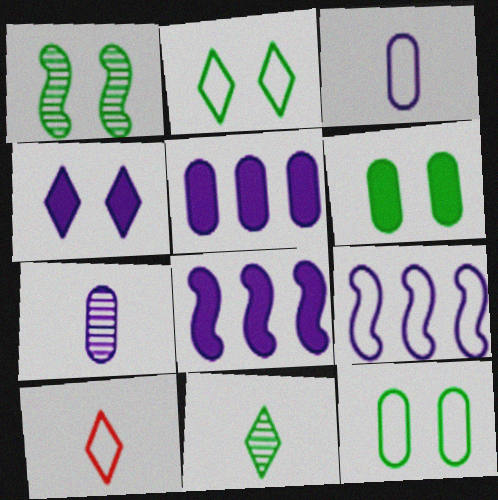[[1, 2, 6], 
[1, 5, 10], 
[4, 7, 9], 
[9, 10, 12]]